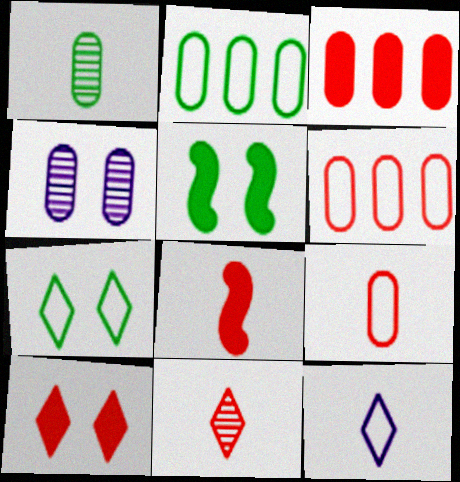[[1, 8, 12], 
[3, 8, 10], 
[8, 9, 11]]